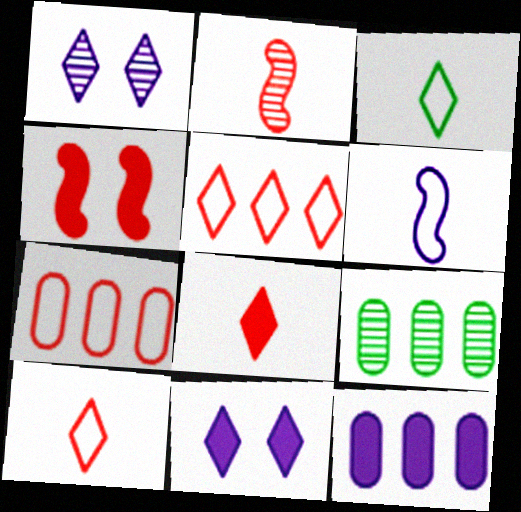[[1, 2, 9], 
[1, 6, 12], 
[7, 9, 12]]